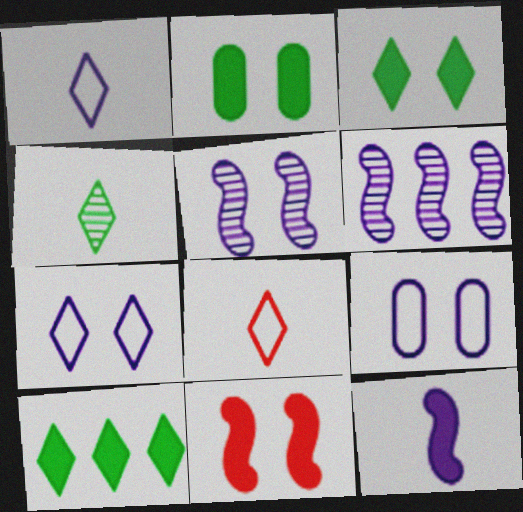[[2, 6, 8]]